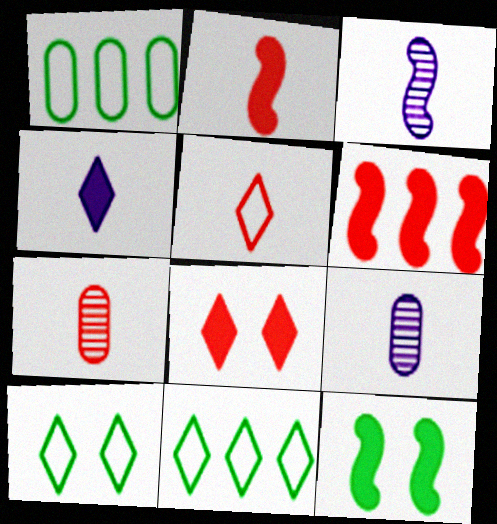[[1, 3, 8], 
[2, 5, 7], 
[6, 9, 10]]